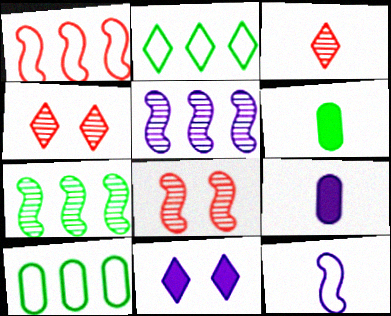[[2, 3, 11], 
[2, 8, 9], 
[3, 6, 12]]